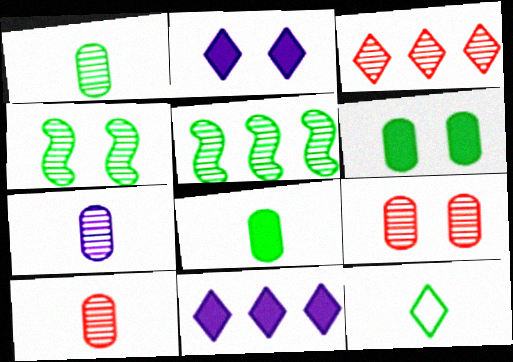[[1, 7, 10], 
[2, 3, 12], 
[3, 4, 7], 
[5, 6, 12]]